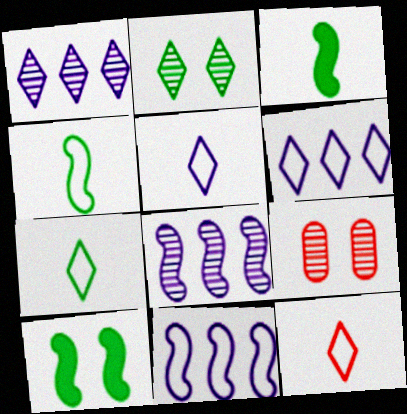[[3, 6, 9], 
[5, 7, 12]]